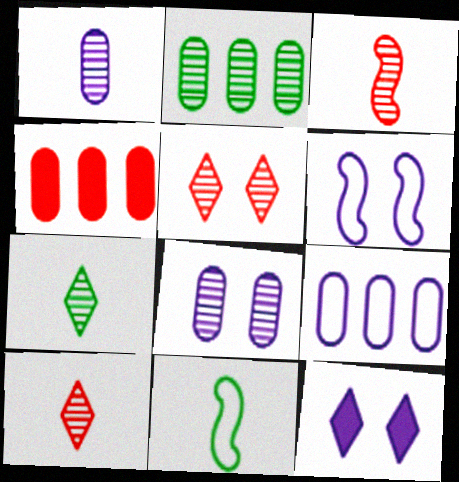[[1, 3, 7], 
[2, 4, 9], 
[4, 6, 7], 
[6, 8, 12]]